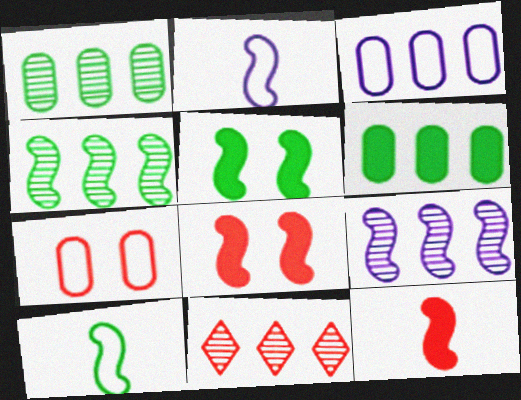[[1, 9, 11], 
[2, 4, 8], 
[4, 5, 10], 
[7, 11, 12], 
[8, 9, 10]]